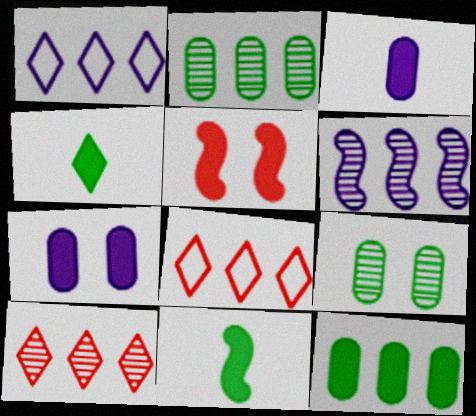[[2, 6, 10], 
[6, 8, 12]]